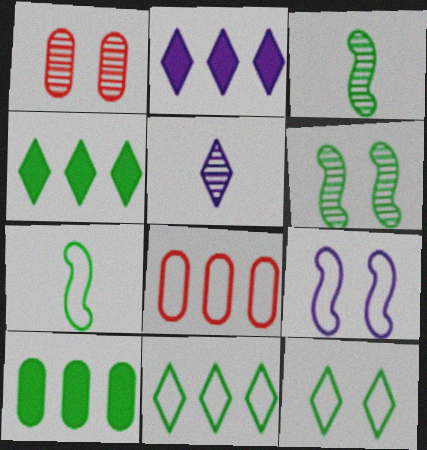[[1, 2, 7], 
[3, 10, 12]]